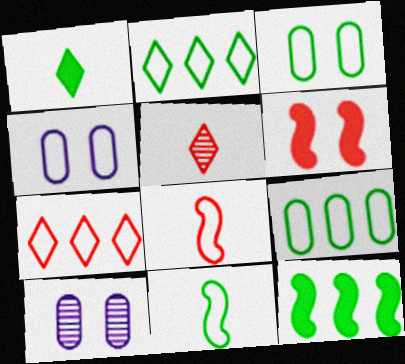[[2, 3, 11], 
[2, 4, 8], 
[4, 5, 12], 
[4, 7, 11]]